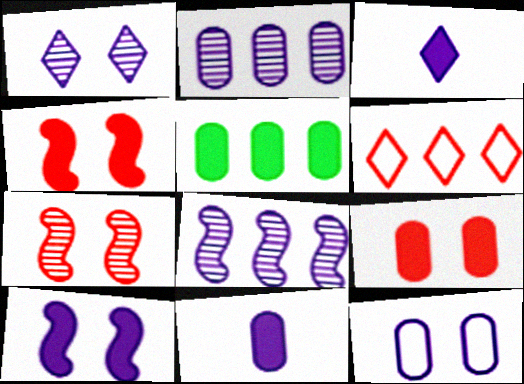[[1, 10, 12], 
[2, 11, 12], 
[3, 4, 5], 
[3, 8, 12], 
[5, 6, 8], 
[5, 9, 11]]